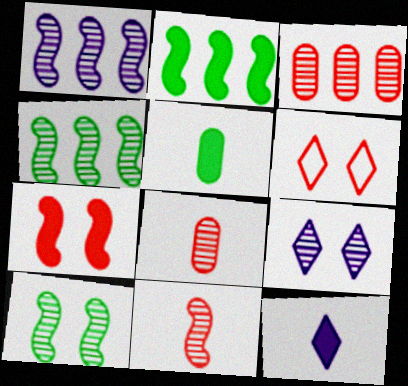[[1, 5, 6], 
[1, 10, 11], 
[4, 8, 9]]